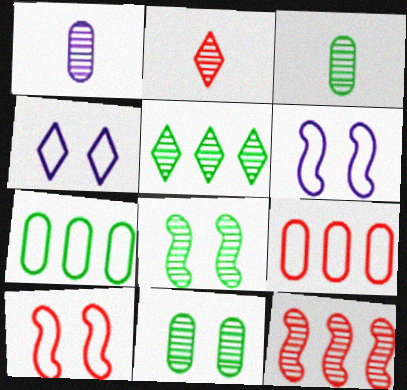[[3, 5, 8]]